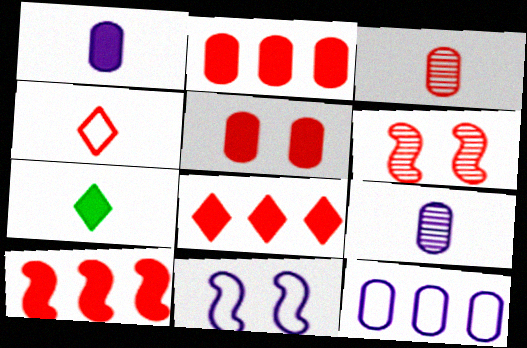[[2, 4, 6], 
[2, 8, 10], 
[6, 7, 12]]